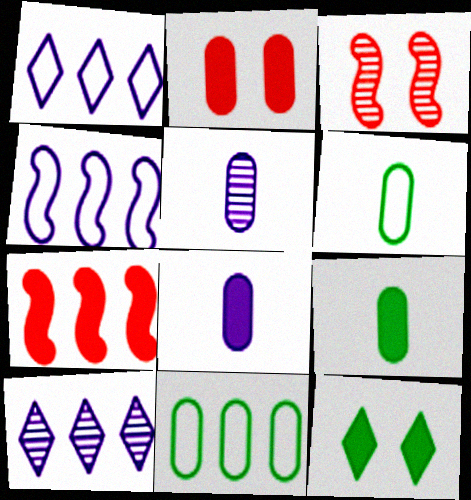[[1, 3, 9], 
[2, 5, 11], 
[7, 8, 12], 
[7, 10, 11]]